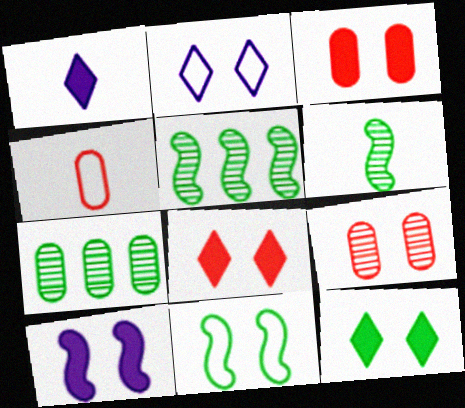[[1, 4, 6], 
[3, 10, 12]]